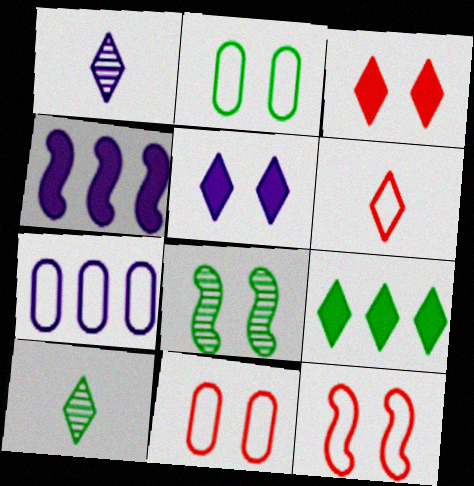[[4, 10, 11], 
[5, 8, 11]]